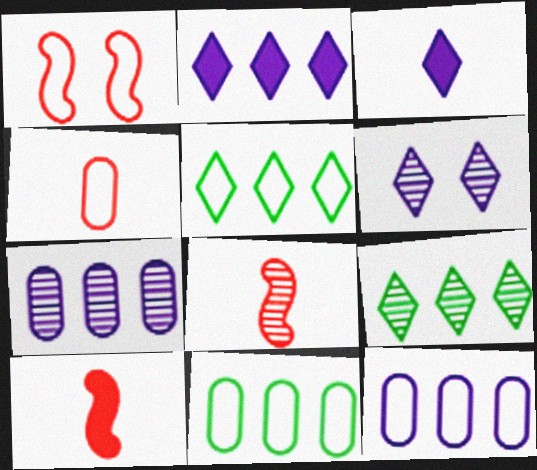[[6, 10, 11]]